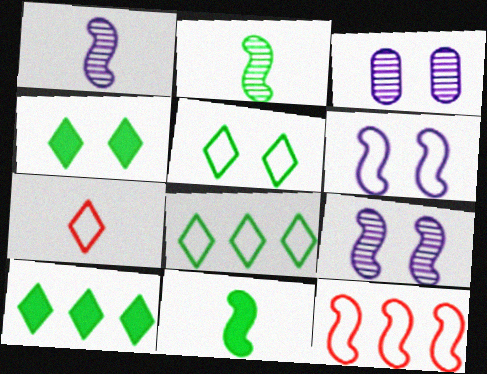[[9, 11, 12]]